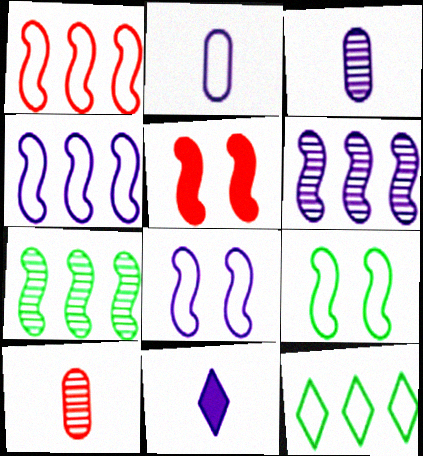[[3, 5, 12]]